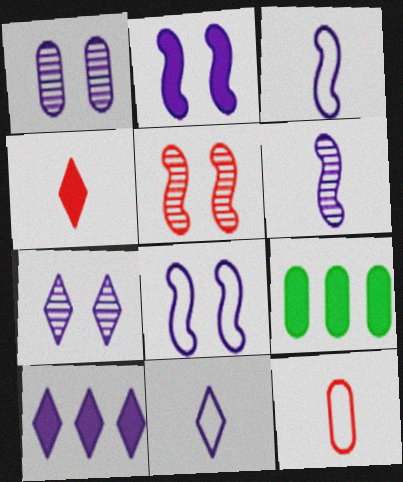[[1, 3, 10], 
[1, 9, 12], 
[2, 4, 9], 
[5, 9, 11], 
[7, 10, 11]]